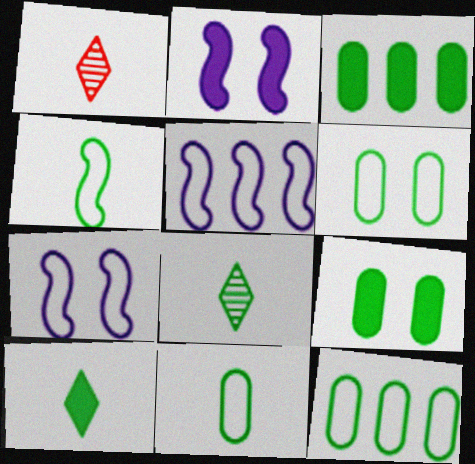[[1, 2, 12], 
[1, 3, 7], 
[1, 5, 9], 
[6, 11, 12]]